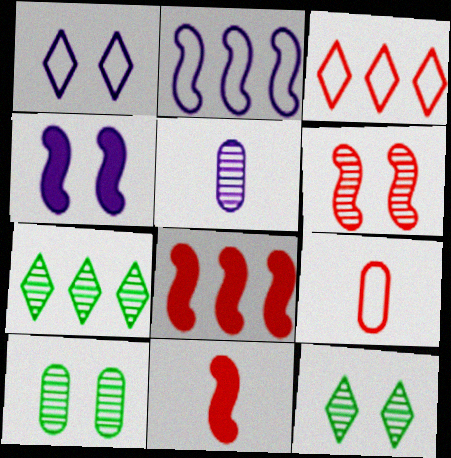[[4, 7, 9], 
[5, 6, 7]]